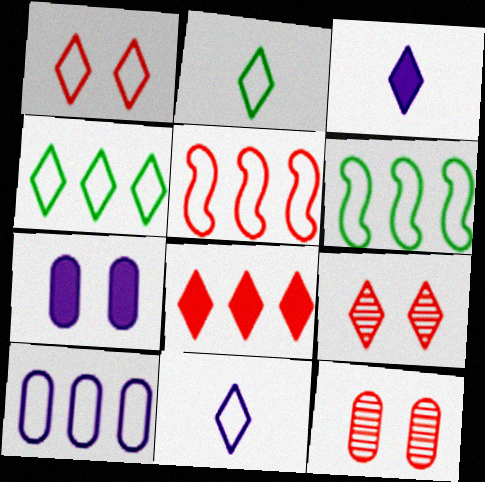[[1, 4, 11], 
[3, 4, 9], 
[3, 6, 12], 
[4, 5, 10]]